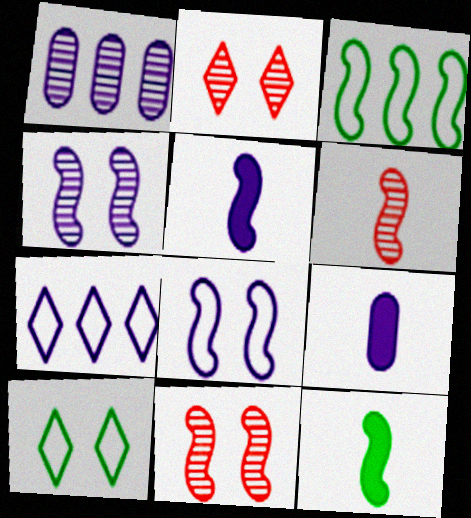[[2, 3, 9], 
[3, 5, 11], 
[4, 7, 9]]